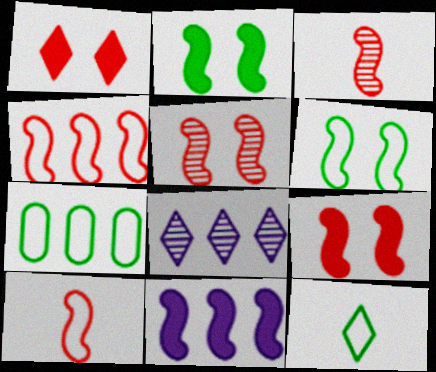[[1, 8, 12], 
[3, 4, 9], 
[3, 6, 11], 
[6, 7, 12]]